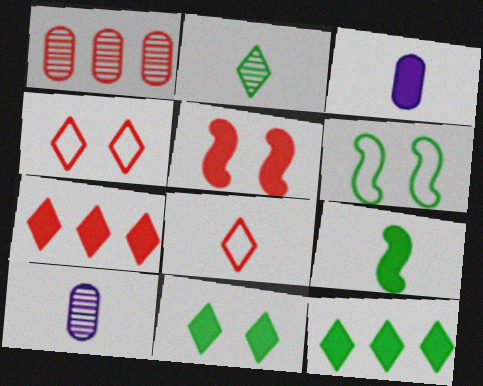[[1, 5, 8], 
[3, 5, 12], 
[6, 7, 10], 
[8, 9, 10]]